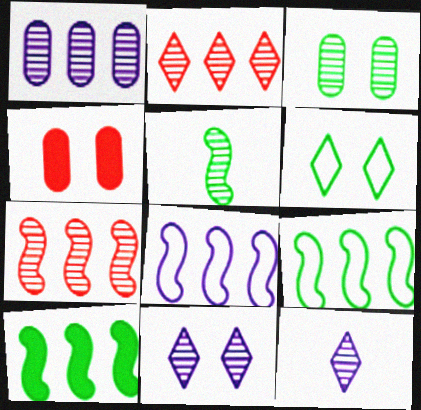[[3, 7, 12], 
[4, 9, 12], 
[7, 8, 10]]